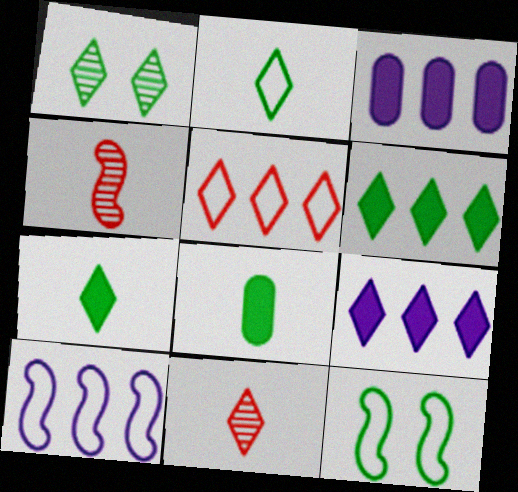[[1, 2, 6], 
[3, 11, 12]]